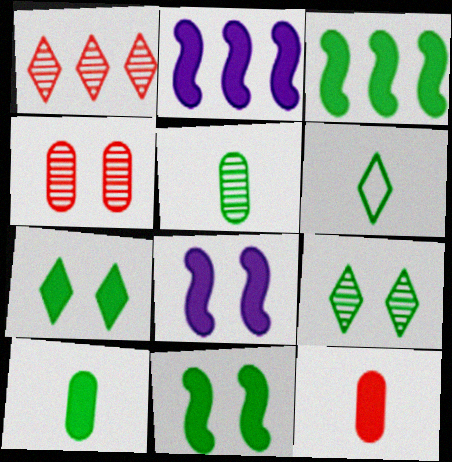[[2, 4, 6], 
[2, 7, 12], 
[3, 7, 10]]